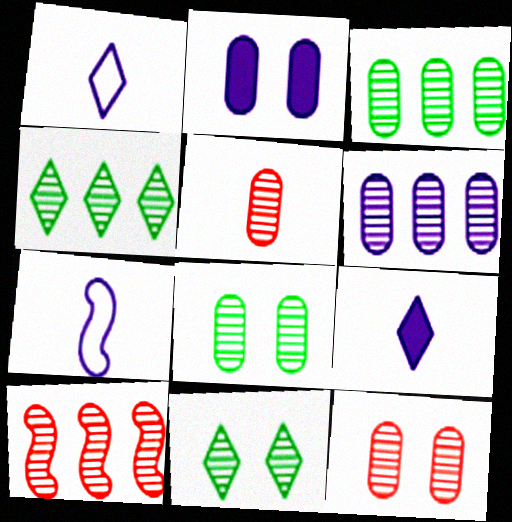[[4, 6, 10], 
[5, 6, 8]]